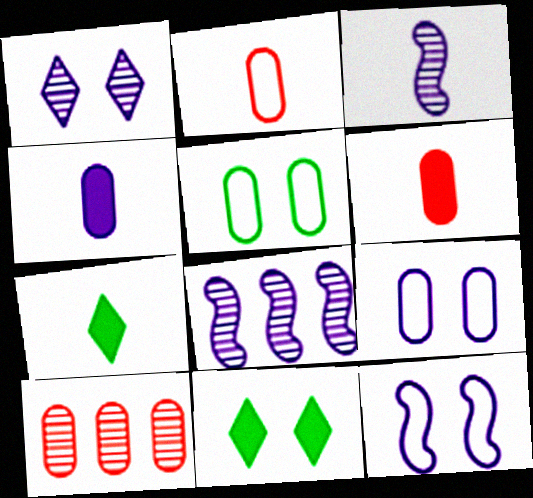[[2, 3, 7], 
[2, 8, 11], 
[4, 5, 10], 
[7, 10, 12]]